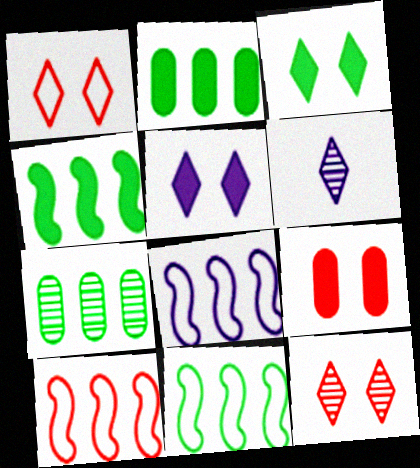[[6, 9, 11], 
[8, 10, 11]]